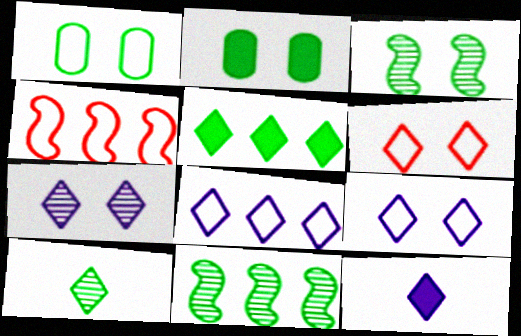[[7, 8, 12]]